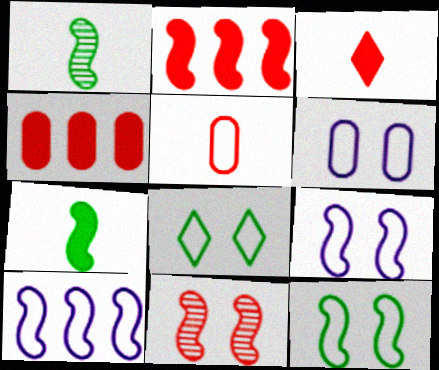[[1, 2, 9], 
[5, 8, 10], 
[7, 10, 11]]